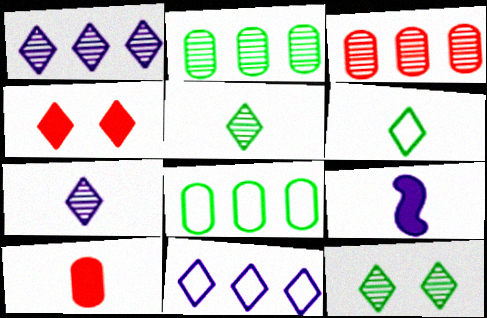[[1, 4, 6], 
[4, 5, 11]]